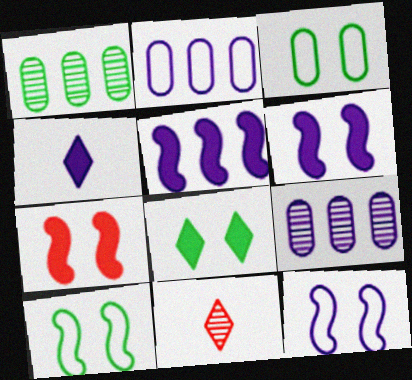[[3, 5, 11], 
[4, 9, 12]]